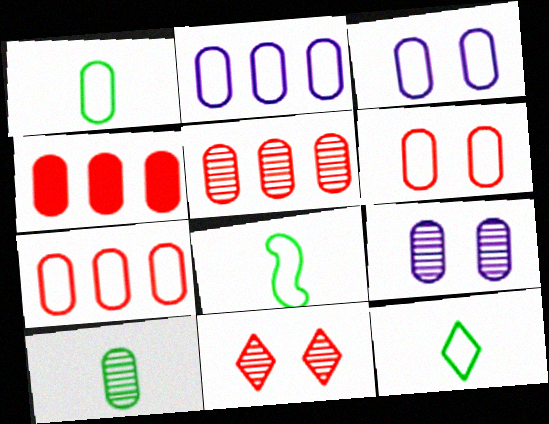[[1, 2, 6], 
[1, 3, 7], 
[1, 4, 9], 
[1, 8, 12], 
[3, 4, 10], 
[4, 5, 7], 
[5, 9, 10]]